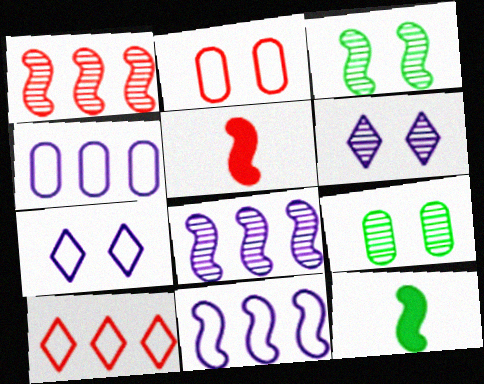[[3, 5, 11]]